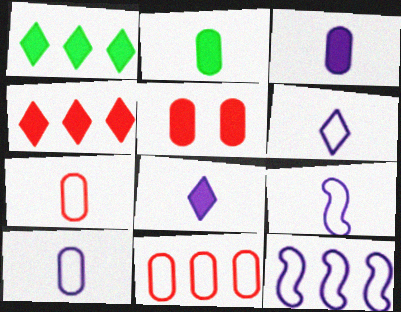[[6, 9, 10]]